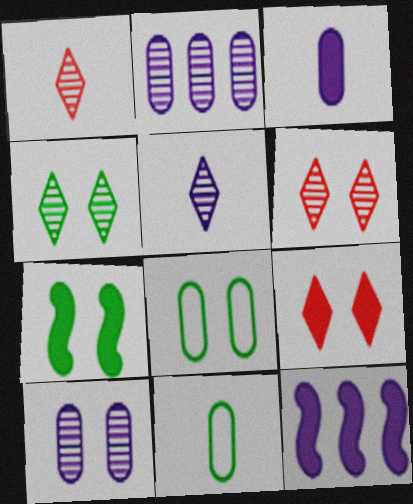[[1, 8, 12], 
[4, 7, 8], 
[6, 11, 12]]